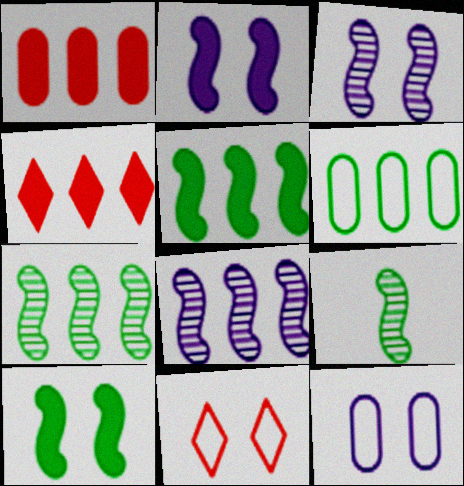[[4, 6, 8], 
[4, 9, 12]]